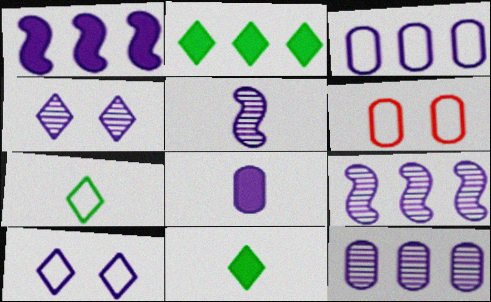[[2, 5, 6], 
[4, 5, 12], 
[6, 9, 11], 
[8, 9, 10]]